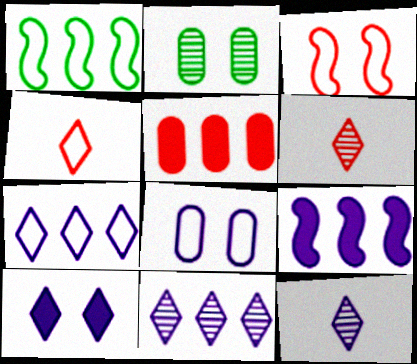[[1, 4, 8], 
[1, 5, 11], 
[2, 3, 10], 
[2, 4, 9], 
[3, 5, 6], 
[7, 10, 12], 
[8, 9, 12]]